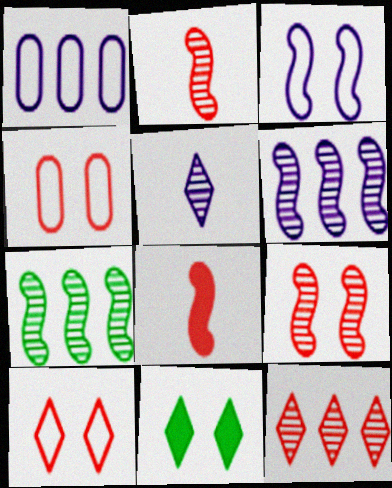[[1, 2, 11], 
[3, 7, 8], 
[4, 8, 12]]